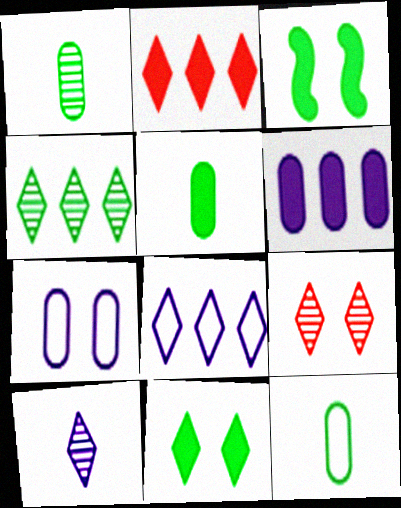[[1, 5, 12], 
[2, 4, 8], 
[3, 4, 12], 
[3, 7, 9], 
[4, 9, 10]]